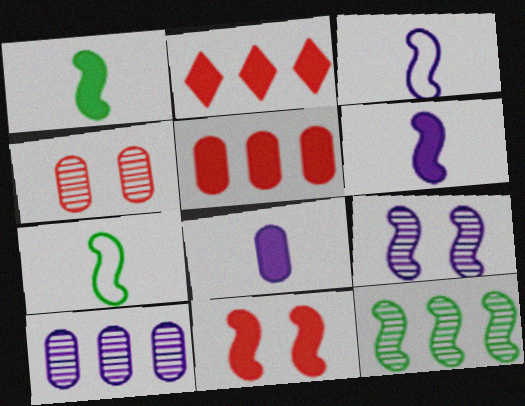[[3, 11, 12]]